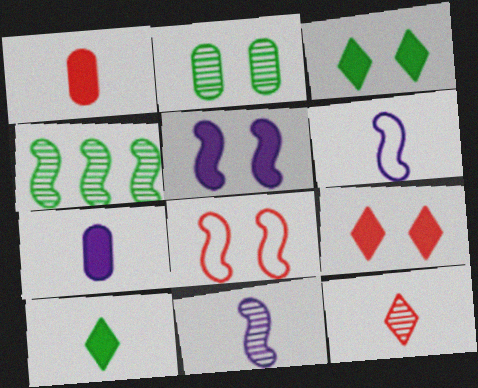[]